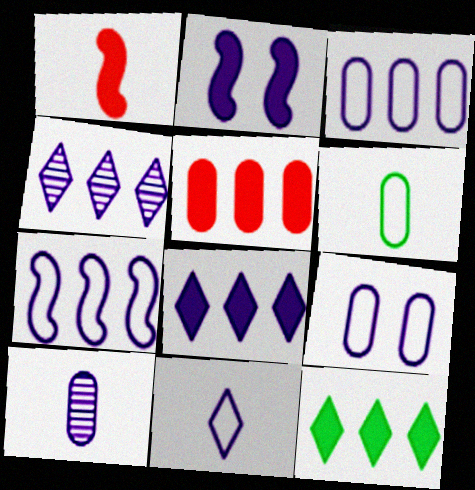[[7, 9, 11]]